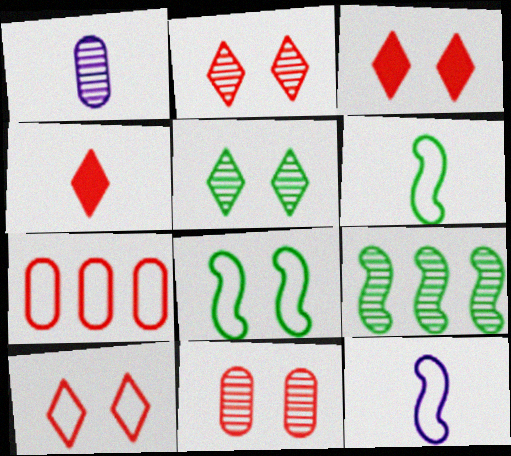[[1, 2, 9], 
[1, 4, 6], 
[2, 3, 10]]